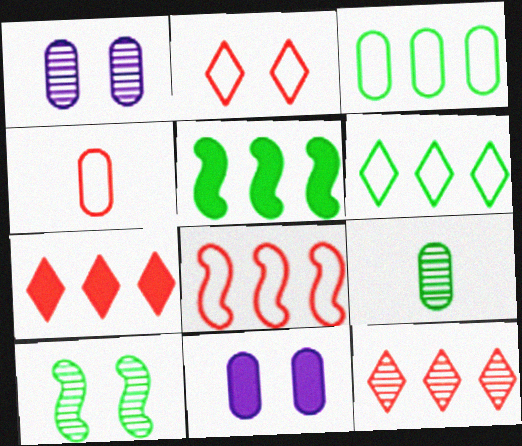[[2, 4, 8], 
[2, 10, 11]]